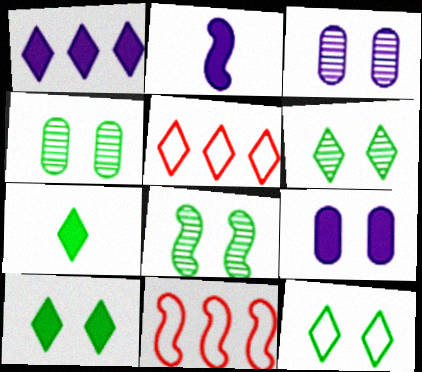[[1, 2, 9], 
[2, 4, 5], 
[2, 8, 11], 
[3, 7, 11], 
[4, 6, 8], 
[6, 10, 12]]